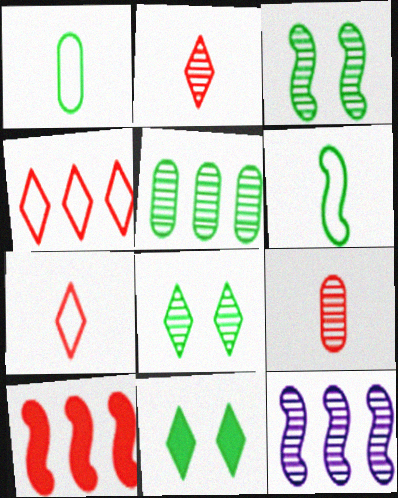[[5, 6, 11], 
[8, 9, 12]]